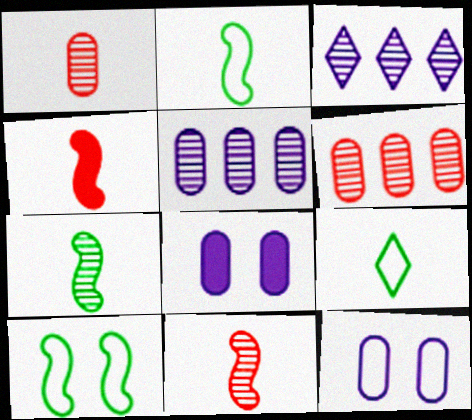[]